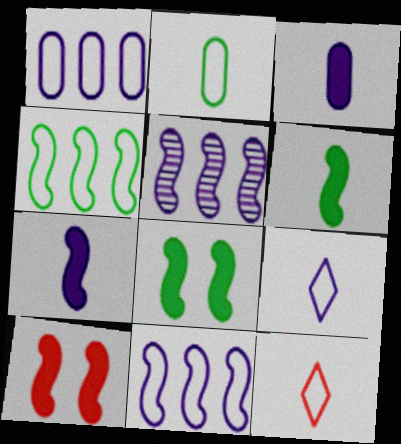[]